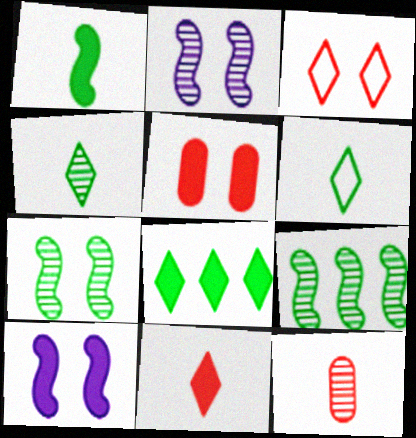[]